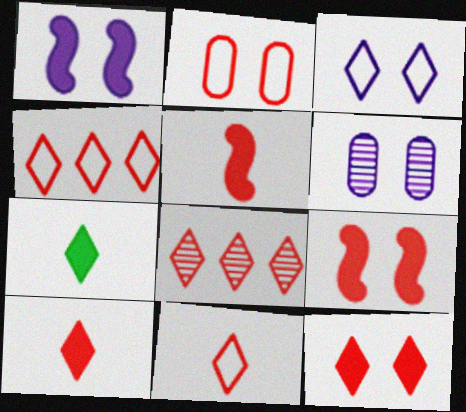[[1, 3, 6], 
[2, 5, 8], 
[3, 7, 8], 
[8, 11, 12]]